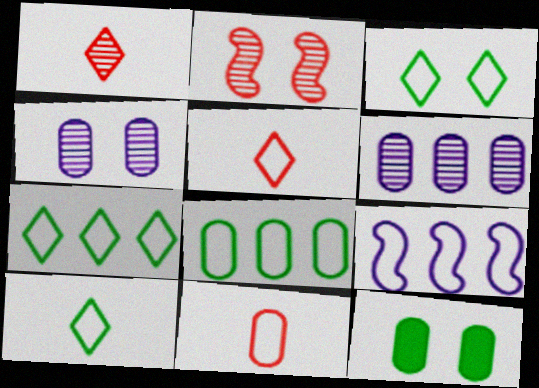[[1, 9, 12], 
[3, 7, 10], 
[3, 9, 11], 
[6, 11, 12]]